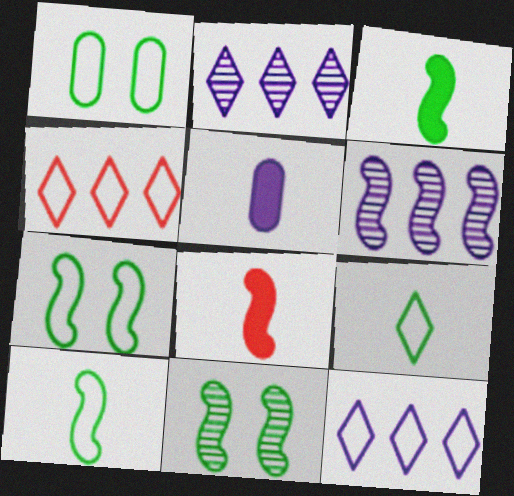[[1, 2, 8], 
[4, 5, 11], 
[6, 7, 8]]